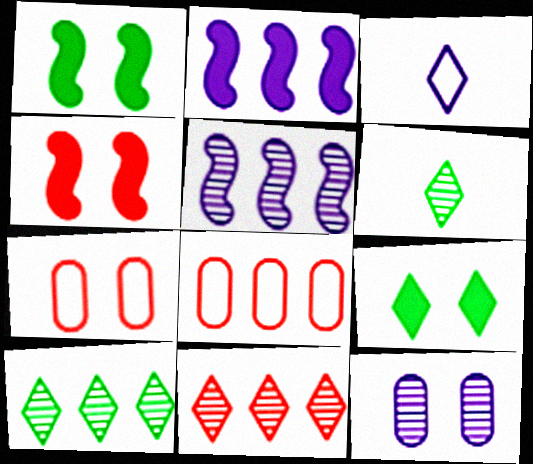[[2, 3, 12], 
[2, 6, 7], 
[2, 8, 10], 
[3, 9, 11]]